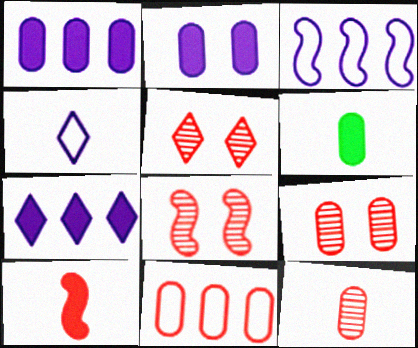[[3, 5, 6], 
[5, 8, 9], 
[5, 10, 11]]